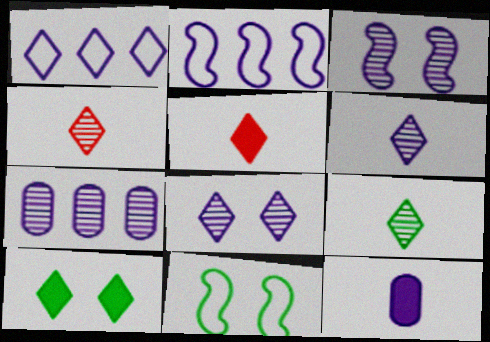[[1, 3, 12], 
[1, 4, 10], 
[2, 8, 12], 
[3, 6, 7], 
[4, 6, 9], 
[5, 7, 11]]